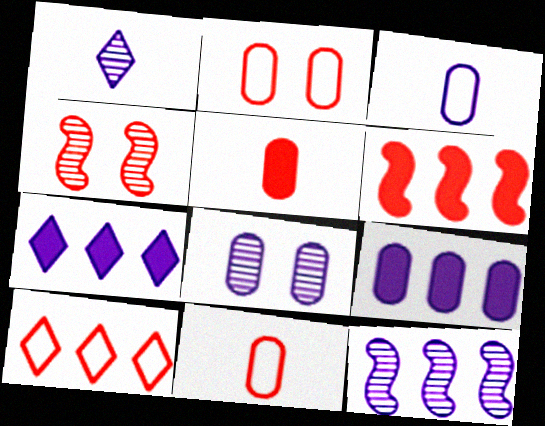[[1, 8, 12], 
[3, 8, 9], 
[4, 5, 10]]